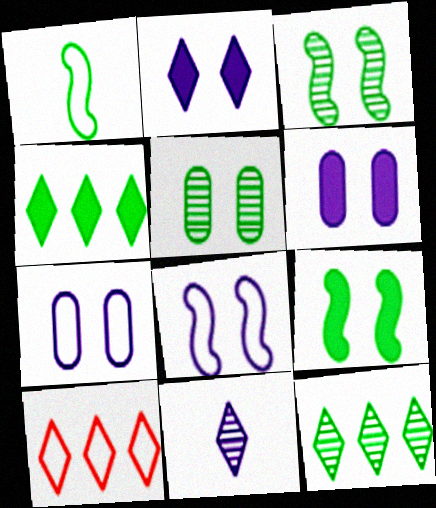[[1, 4, 5], 
[1, 7, 10]]